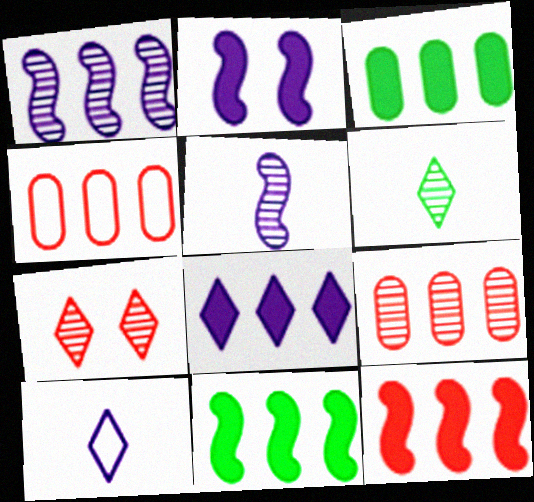[[2, 4, 6], 
[3, 8, 12]]